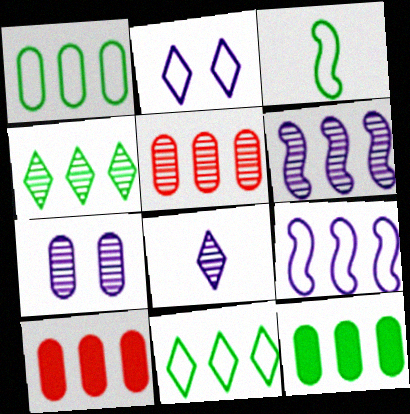[[4, 5, 6], 
[4, 9, 10], 
[6, 7, 8], 
[6, 10, 11]]